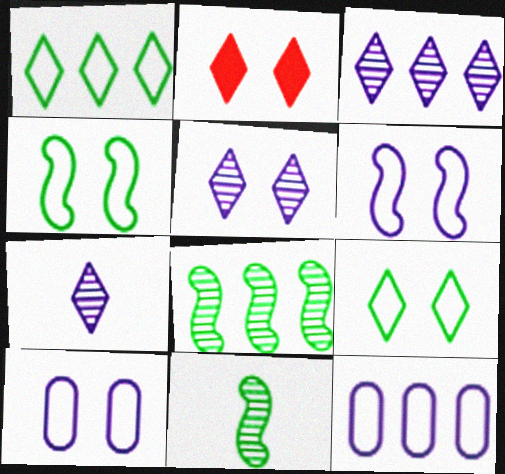[[1, 2, 7], 
[2, 5, 9], 
[2, 11, 12], 
[3, 5, 7]]